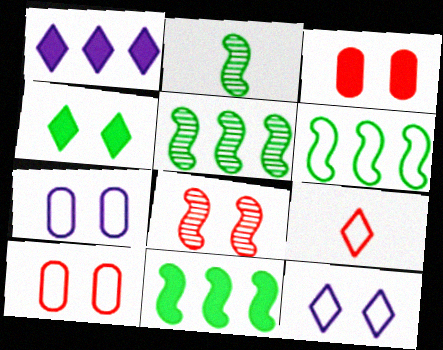[[1, 2, 10], 
[4, 7, 8], 
[5, 6, 11], 
[6, 7, 9]]